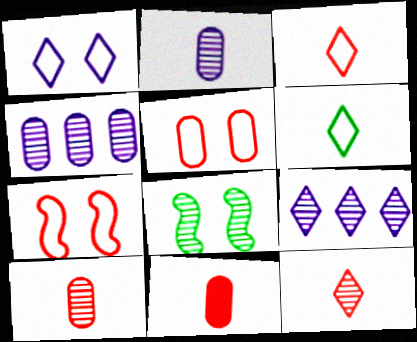[[4, 8, 12], 
[8, 9, 10]]